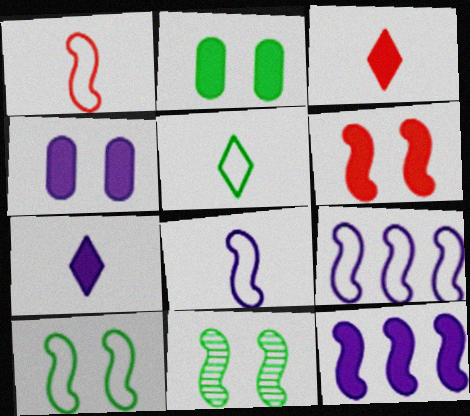[[1, 9, 10], 
[1, 11, 12], 
[2, 3, 12], 
[4, 7, 12]]